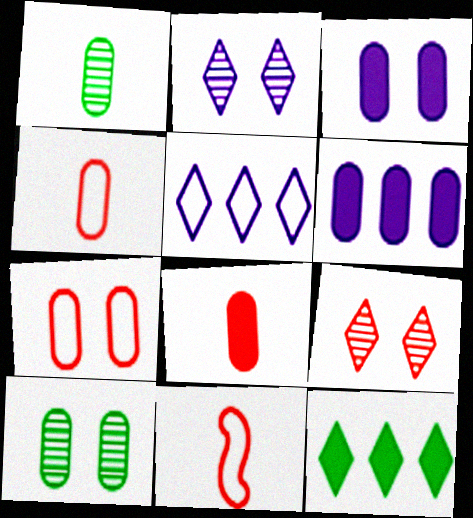[[1, 6, 7], 
[3, 7, 10], 
[4, 6, 10]]